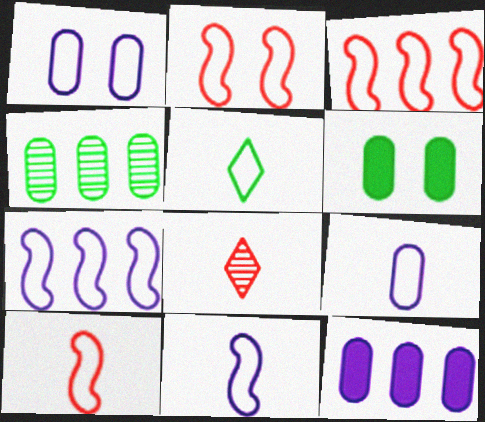[[1, 3, 5], 
[2, 3, 10], 
[5, 9, 10], 
[6, 7, 8]]